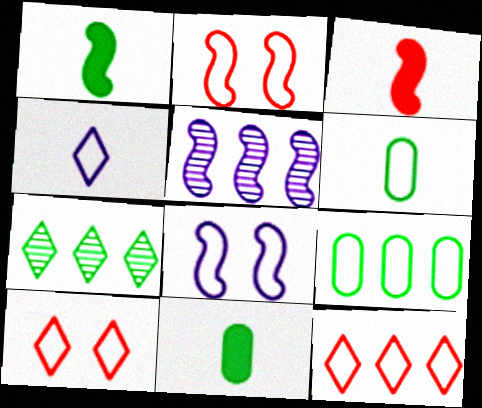[[1, 2, 5], 
[2, 4, 9], 
[5, 10, 11], 
[6, 8, 12]]